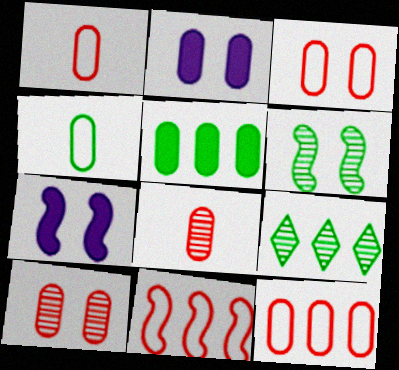[[1, 3, 12], 
[1, 7, 9]]